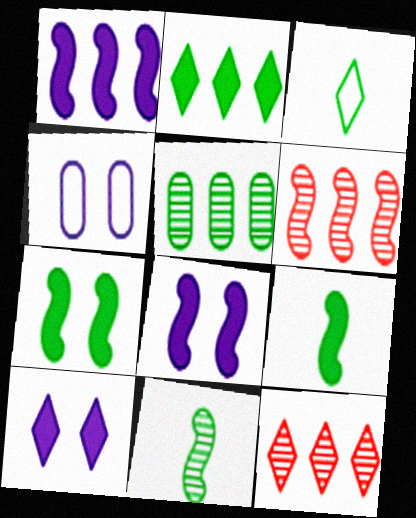[[3, 5, 7], 
[3, 10, 12], 
[4, 9, 12]]